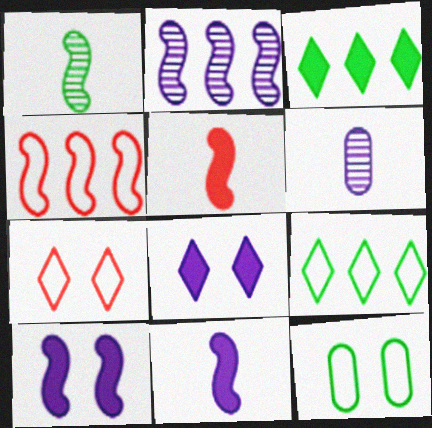[[1, 3, 12], 
[1, 4, 10]]